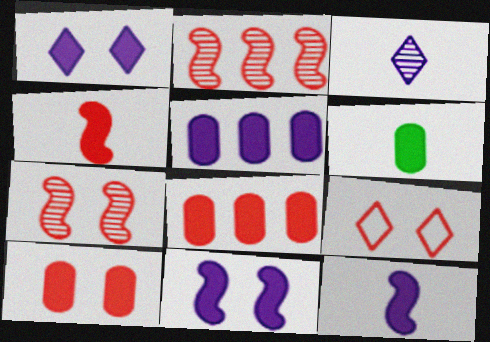[[1, 5, 12], 
[5, 6, 10], 
[7, 9, 10]]